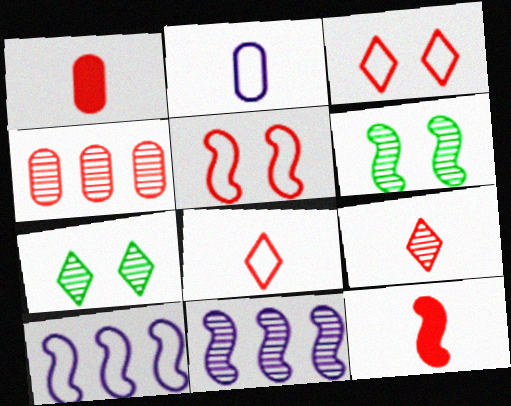[[1, 7, 10], 
[3, 4, 12], 
[6, 10, 12]]